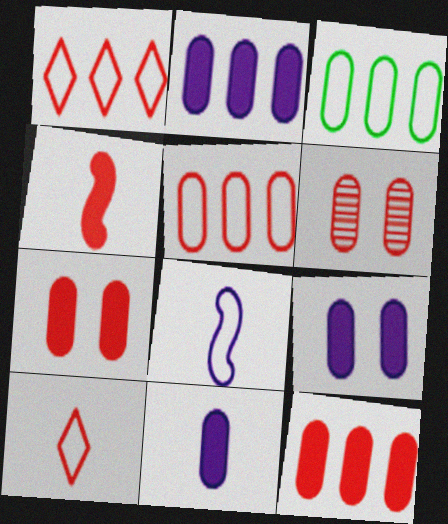[[1, 4, 6], 
[2, 9, 11], 
[3, 6, 11]]